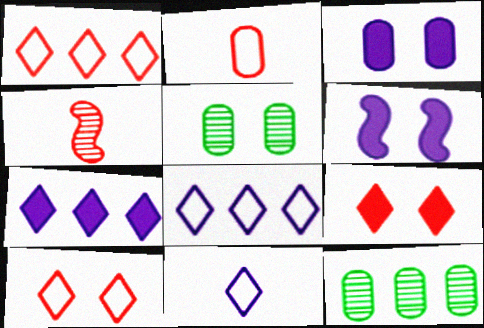[[2, 3, 12], 
[5, 6, 10]]